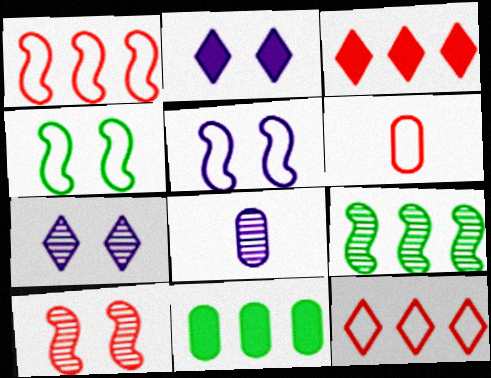[[2, 6, 9], 
[3, 4, 8], 
[3, 6, 10]]